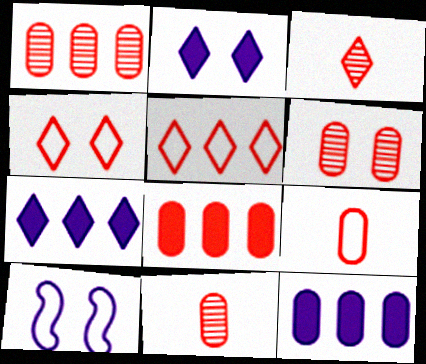[[1, 6, 11], 
[6, 8, 9]]